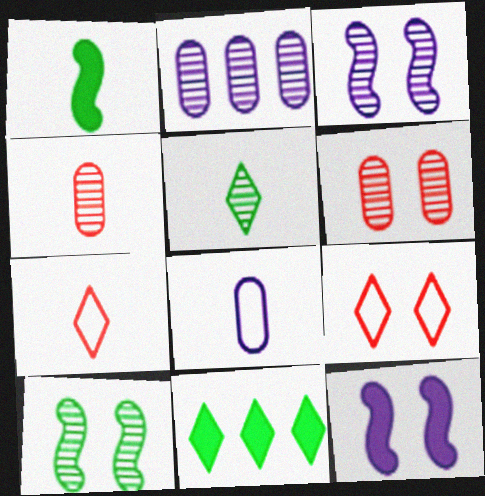[[1, 2, 9]]